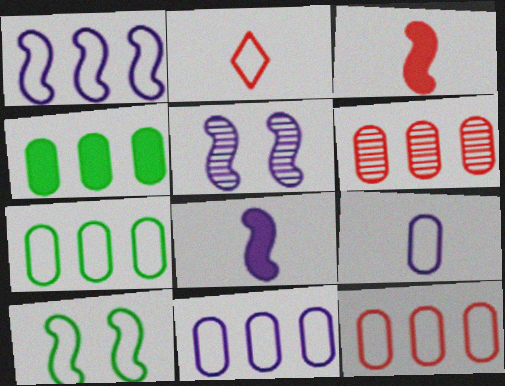[[1, 5, 8], 
[2, 4, 5], 
[2, 10, 11], 
[4, 6, 11], 
[7, 11, 12]]